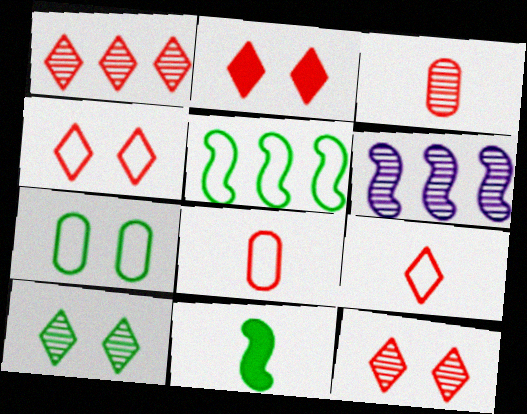[[1, 2, 9], 
[2, 4, 12], 
[3, 6, 10]]